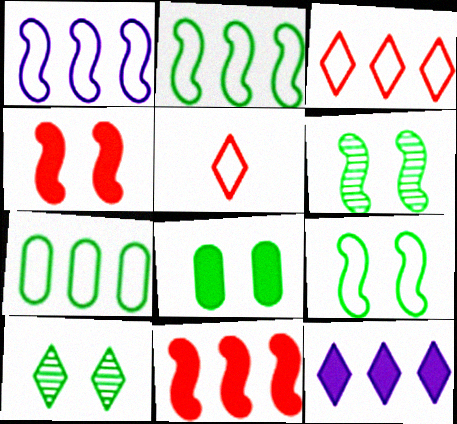[[1, 3, 7], 
[5, 10, 12], 
[8, 9, 10]]